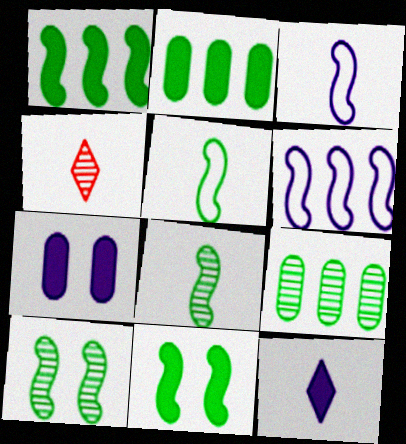[[1, 5, 10]]